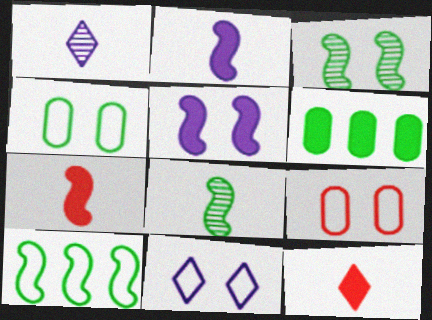[[5, 6, 12]]